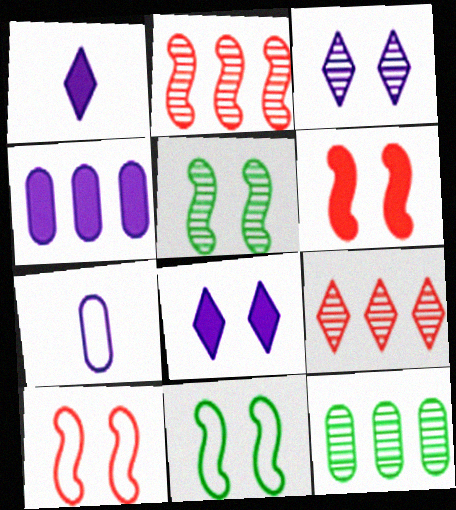[[1, 10, 12]]